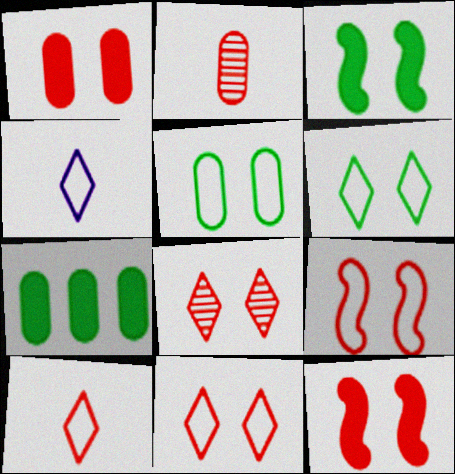[[1, 8, 9]]